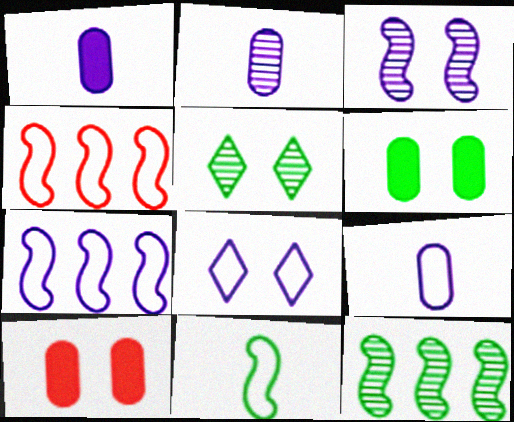[[1, 2, 9], 
[1, 4, 5], 
[7, 8, 9]]